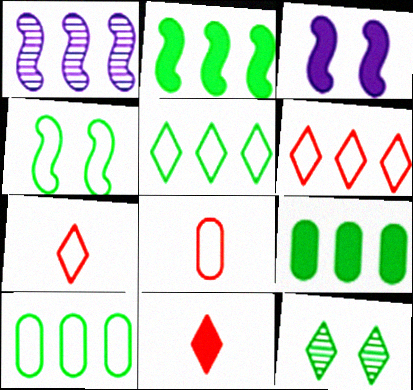[[1, 6, 9], 
[3, 9, 11]]